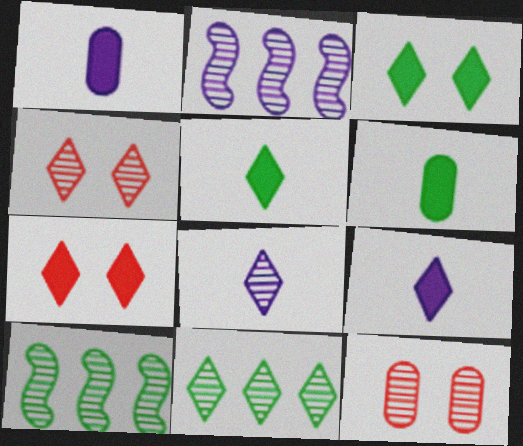[[4, 8, 11], 
[8, 10, 12]]